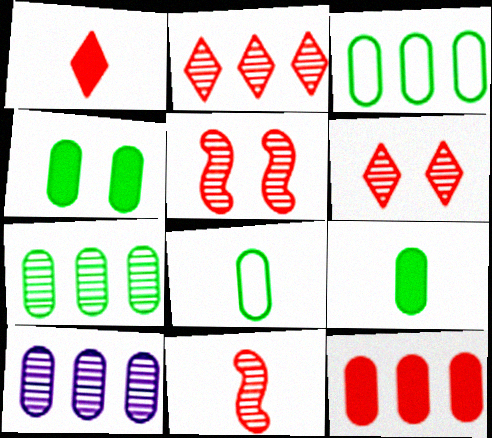[[3, 10, 12], 
[4, 7, 8]]